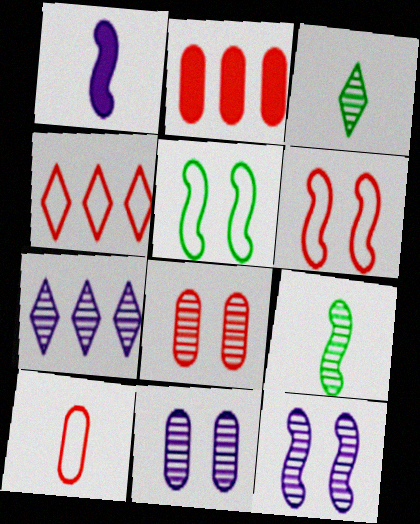[[1, 3, 10], 
[2, 8, 10], 
[4, 6, 10], 
[7, 8, 9]]